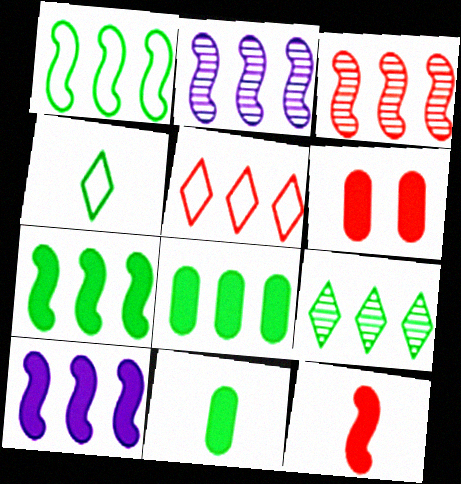[[1, 3, 10], 
[1, 8, 9], 
[2, 4, 6], 
[2, 5, 8]]